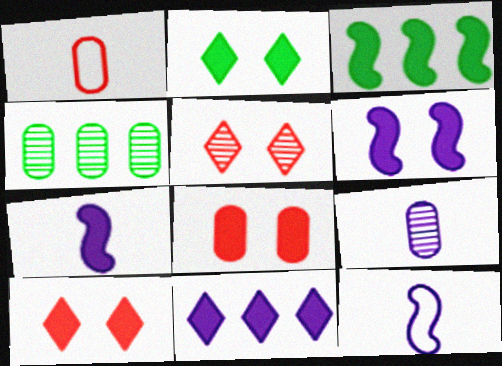[[2, 6, 8], 
[4, 10, 12]]